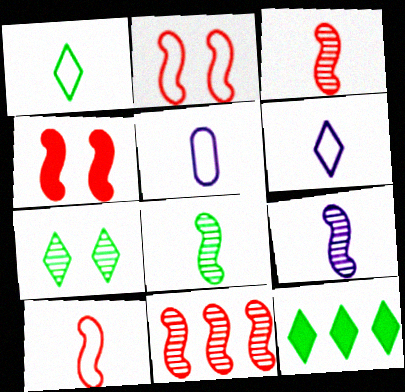[[1, 5, 10], 
[1, 7, 12], 
[3, 8, 9], 
[4, 10, 11]]